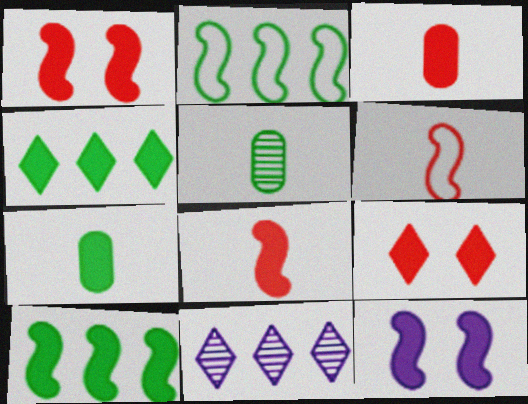[[3, 4, 12], 
[8, 10, 12]]